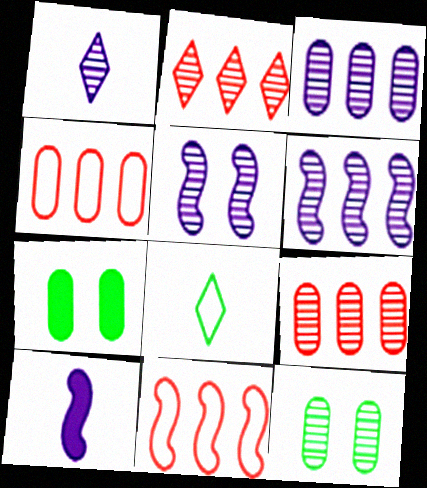[[1, 3, 5], 
[1, 7, 11]]